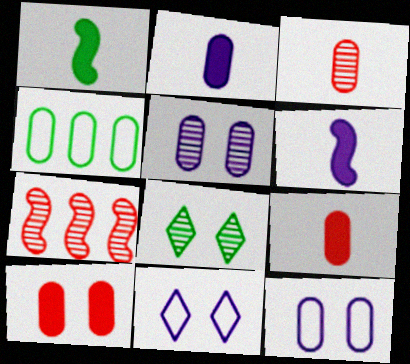[[1, 4, 8], 
[4, 5, 9]]